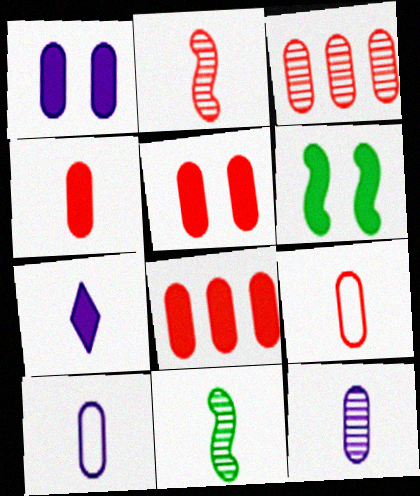[[3, 5, 9], 
[4, 5, 8], 
[6, 7, 8], 
[7, 9, 11]]